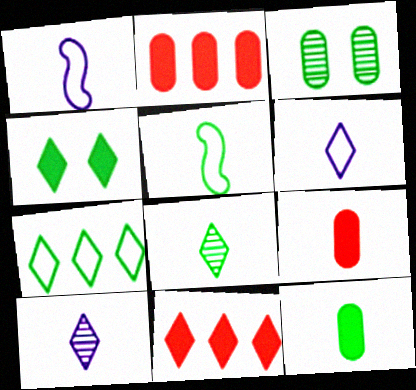[[1, 3, 11], 
[1, 8, 9], 
[4, 7, 8], 
[5, 8, 12], 
[5, 9, 10]]